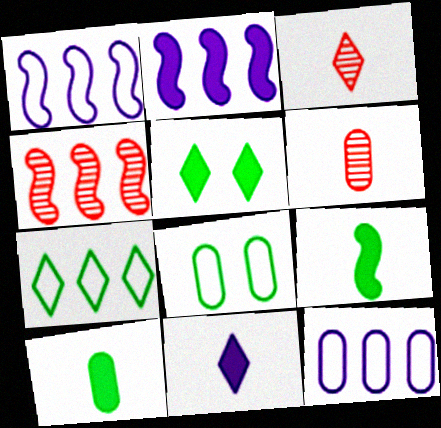[[1, 5, 6], 
[2, 3, 8], 
[4, 8, 11]]